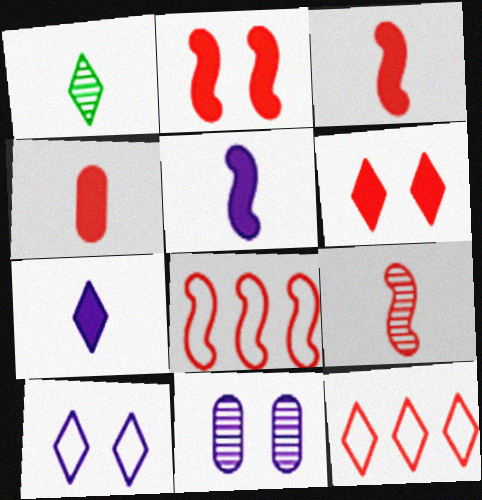[[2, 8, 9]]